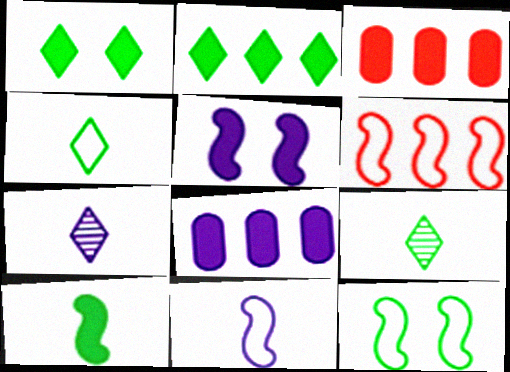[[3, 7, 12], 
[6, 11, 12]]